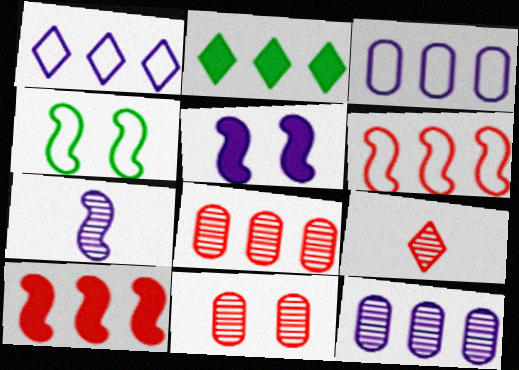[[2, 6, 12], 
[4, 7, 10]]